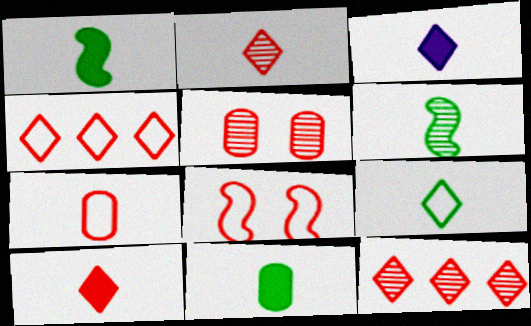[[2, 3, 9], 
[3, 6, 7], 
[4, 7, 8], 
[6, 9, 11]]